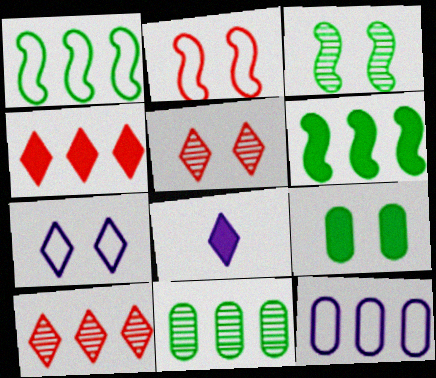[[2, 8, 11], 
[6, 10, 12]]